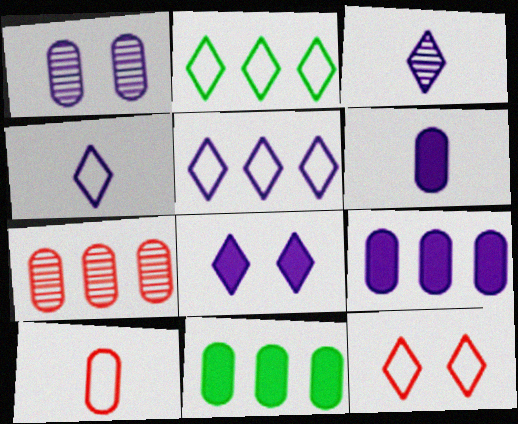[[1, 10, 11], 
[2, 4, 12], 
[3, 5, 8]]